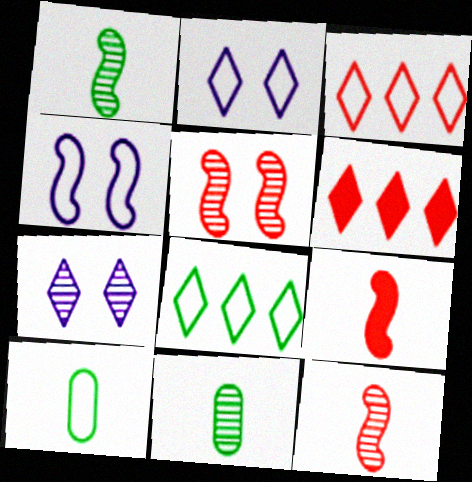[[3, 4, 10], 
[4, 6, 11]]